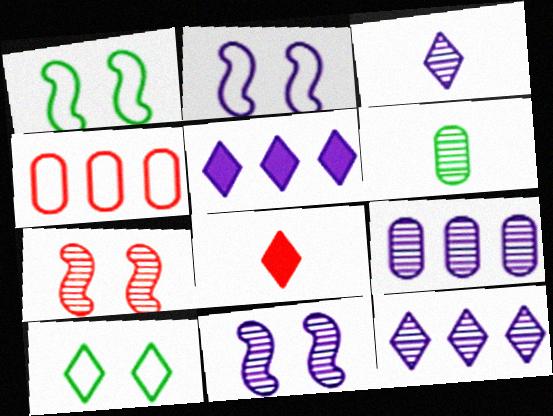[[1, 8, 9], 
[3, 9, 11], 
[4, 7, 8], 
[6, 7, 12], 
[8, 10, 12]]